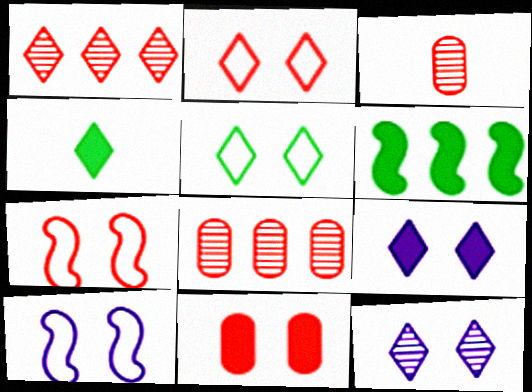[[4, 8, 10]]